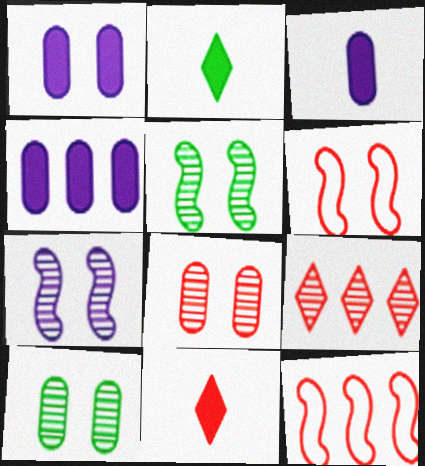[[1, 3, 4], 
[8, 11, 12]]